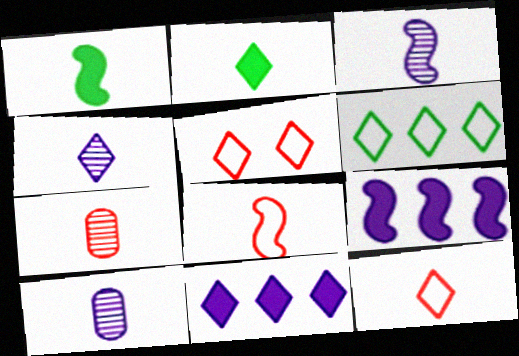[[1, 3, 8], 
[1, 10, 12], 
[2, 4, 12], 
[2, 8, 10], 
[3, 4, 10]]